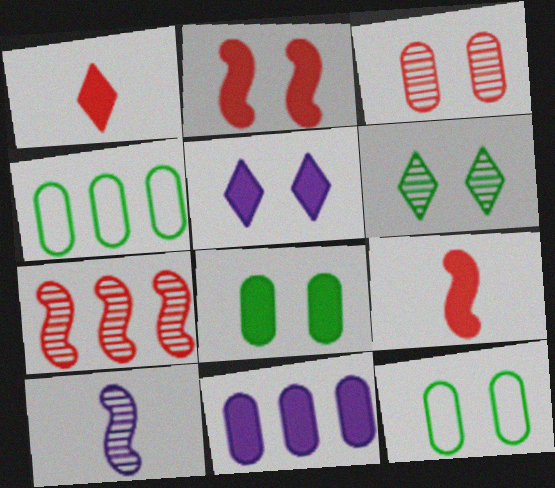[[2, 5, 8]]